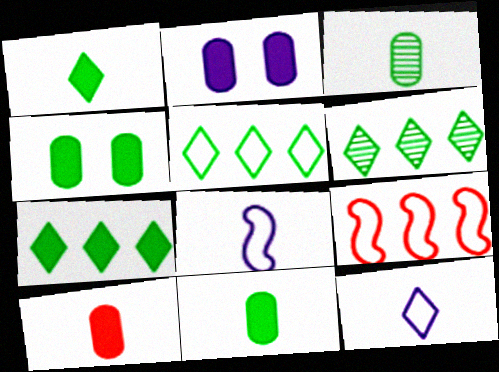[[5, 6, 7]]